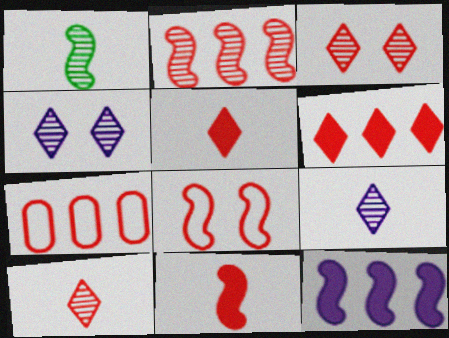[[1, 8, 12], 
[2, 6, 7], 
[2, 8, 11], 
[3, 7, 11]]